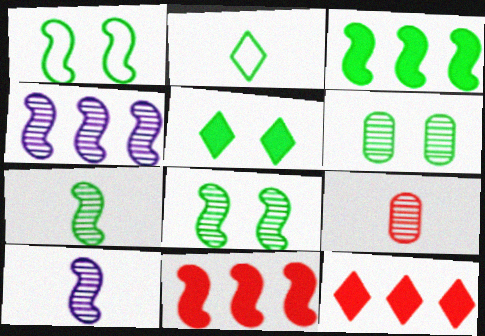[[1, 3, 7], 
[1, 5, 6], 
[1, 10, 11], 
[2, 3, 6]]